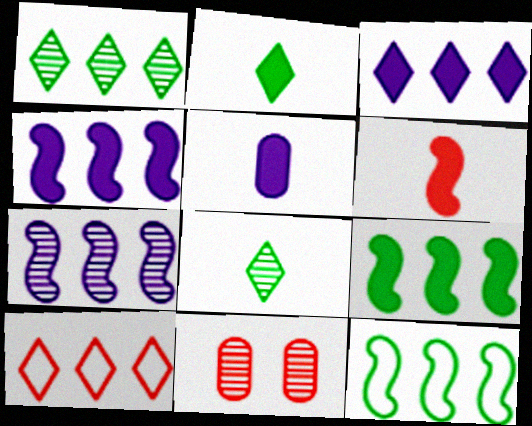[[1, 3, 10], 
[2, 5, 6], 
[6, 10, 11], 
[7, 8, 11]]